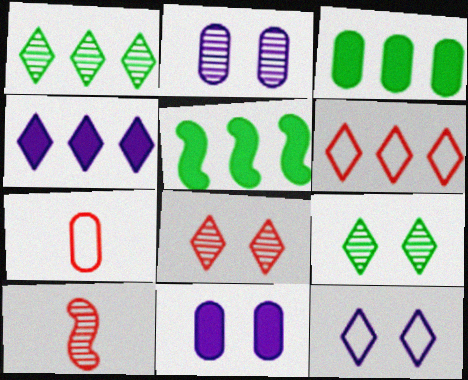[[1, 2, 10], 
[1, 4, 6], 
[2, 3, 7], 
[3, 10, 12]]